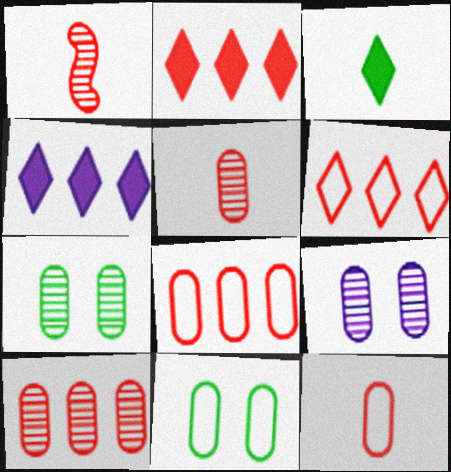[[1, 4, 11]]